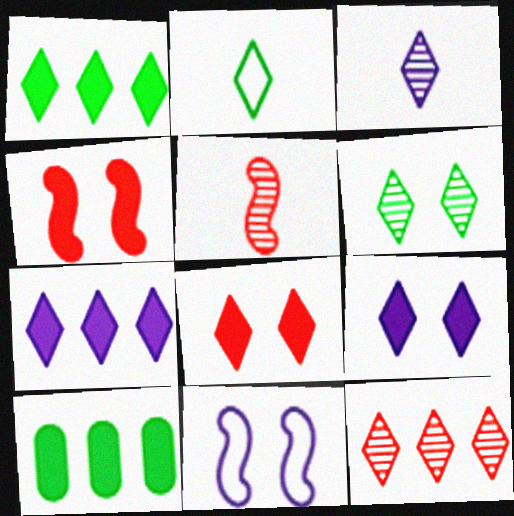[[1, 2, 6], 
[2, 9, 12], 
[3, 6, 12]]